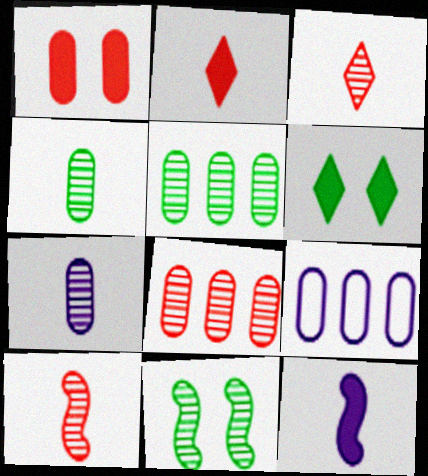[[1, 4, 9], 
[2, 9, 11], 
[6, 9, 10]]